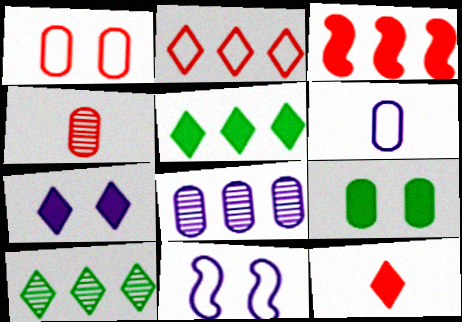[[4, 5, 11], 
[5, 7, 12]]